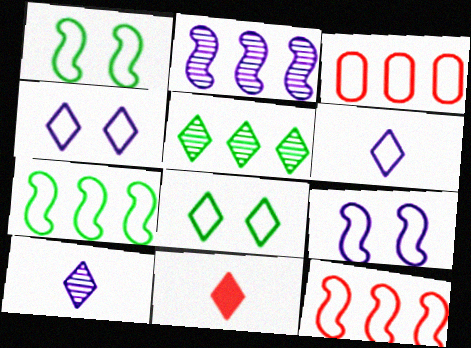[[1, 3, 6], 
[4, 5, 11]]